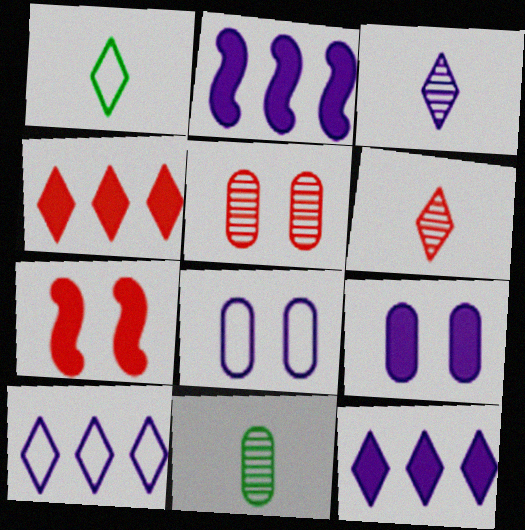[[1, 2, 5], 
[2, 3, 8], 
[7, 10, 11]]